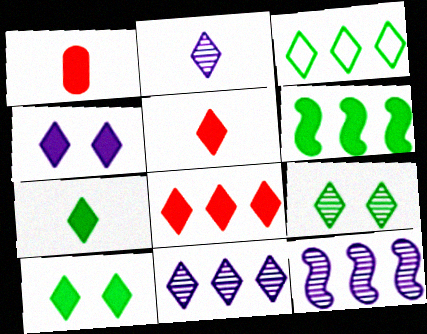[[1, 4, 6], 
[3, 7, 9], 
[3, 8, 11], 
[4, 7, 8]]